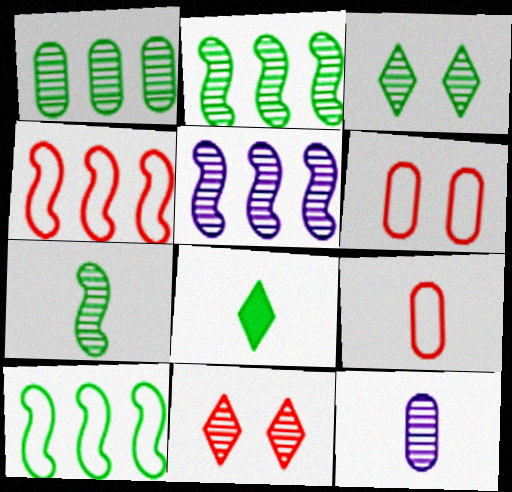[[1, 3, 7], 
[2, 11, 12], 
[5, 6, 8]]